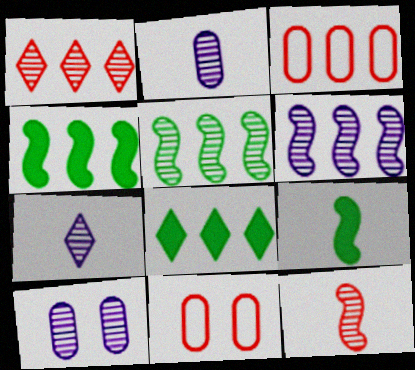[[3, 6, 8], 
[4, 7, 11], 
[6, 7, 10]]